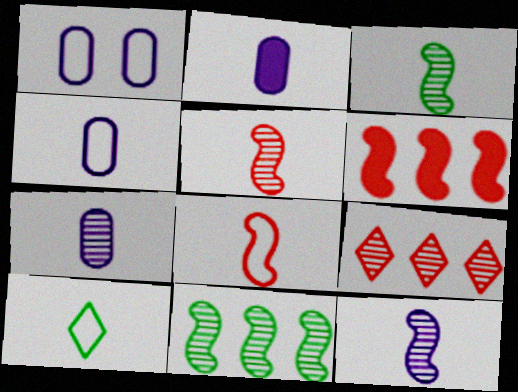[[2, 4, 7], 
[2, 5, 10], 
[3, 5, 12], 
[4, 8, 10]]